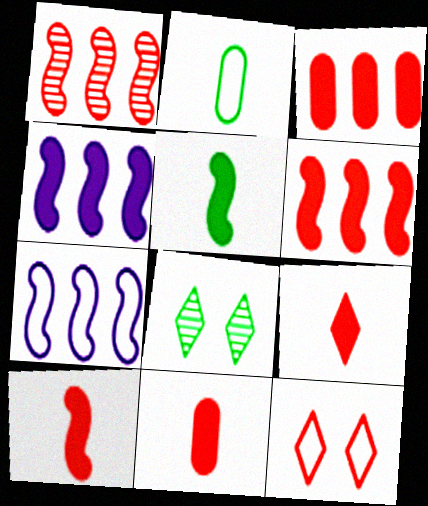[[1, 11, 12], 
[2, 7, 12], 
[7, 8, 11], 
[9, 10, 11]]